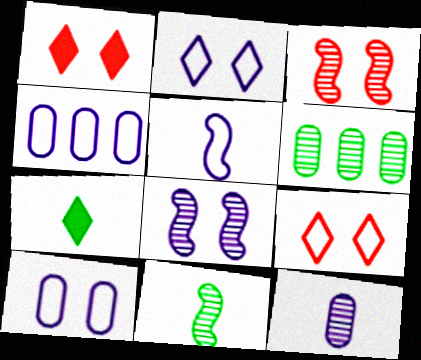[[1, 4, 11], 
[1, 5, 6], 
[2, 4, 5], 
[3, 4, 7]]